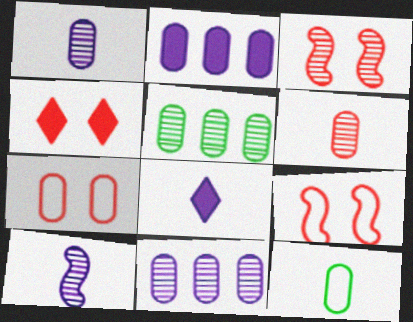[[3, 4, 7], 
[5, 8, 9]]